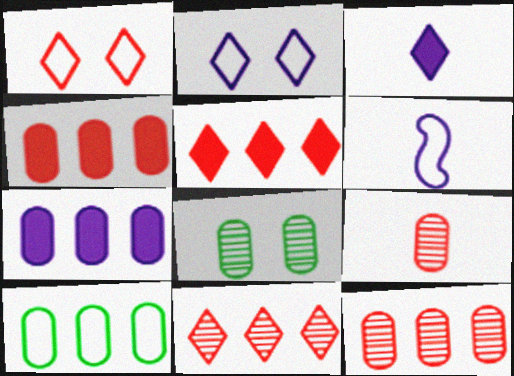[[1, 6, 10], 
[5, 6, 8], 
[7, 10, 12]]